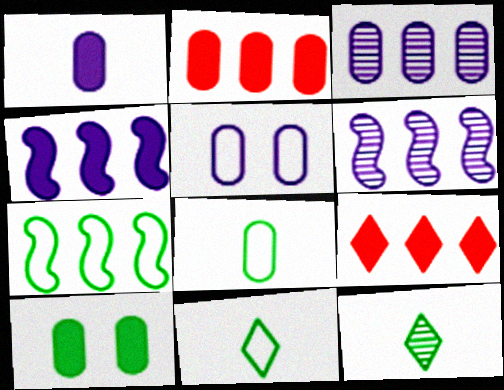[[1, 2, 10], 
[1, 3, 5], 
[3, 7, 9], 
[7, 10, 12]]